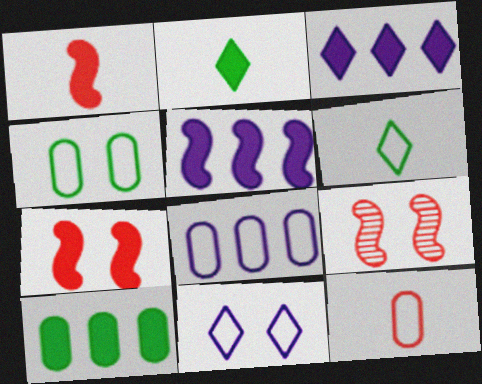[[2, 8, 9], 
[4, 8, 12]]